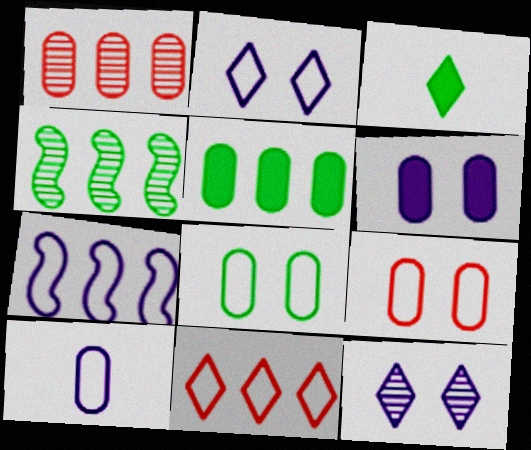[[2, 7, 10], 
[3, 4, 8], 
[3, 11, 12]]